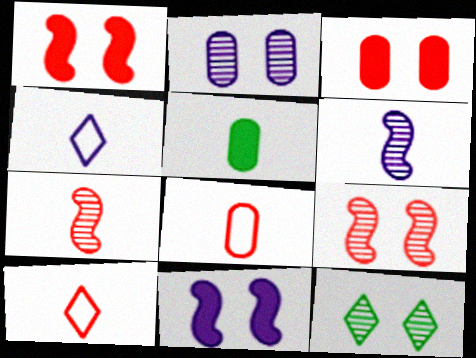[[2, 9, 12], 
[4, 5, 7], 
[5, 6, 10]]